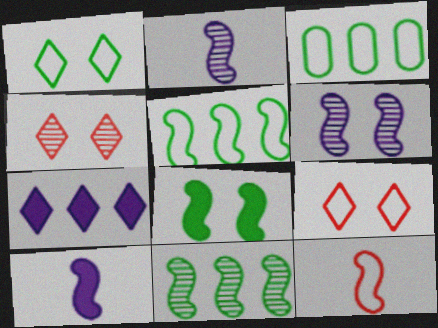[[3, 4, 10]]